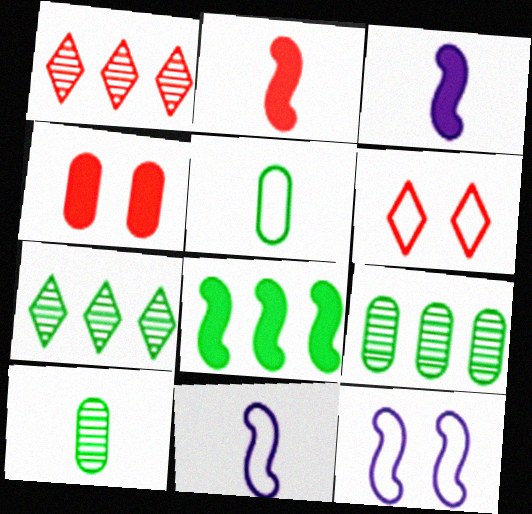[[3, 6, 9], 
[4, 7, 11]]